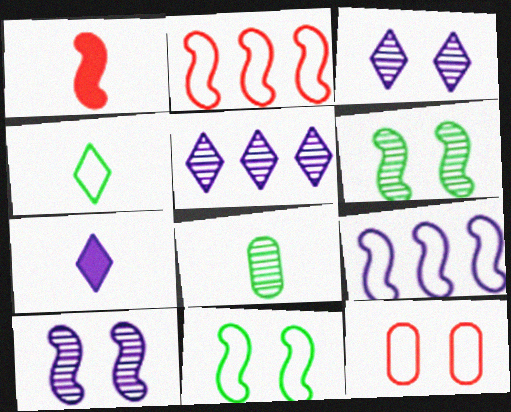[[1, 6, 9], 
[4, 9, 12]]